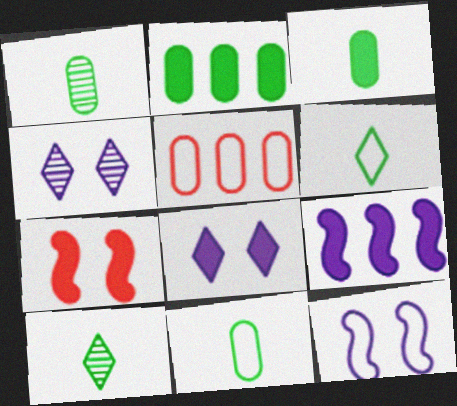[[1, 3, 11], 
[5, 6, 12]]